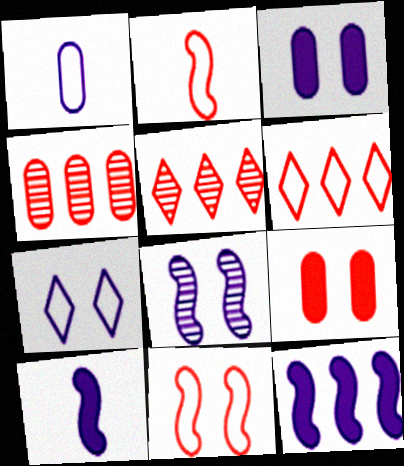[[2, 5, 9], 
[3, 7, 8]]